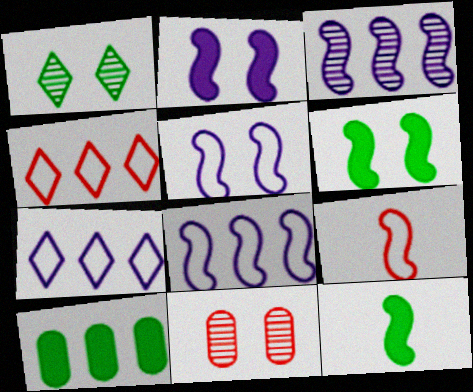[[3, 4, 10], 
[3, 6, 9], 
[7, 11, 12]]